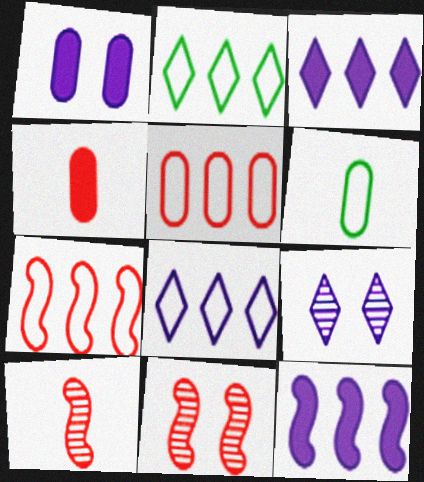[[1, 2, 10], 
[3, 6, 11]]